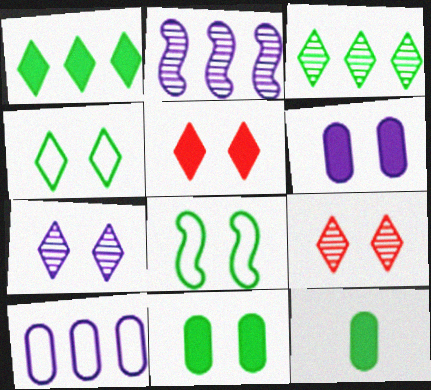[[3, 8, 12], 
[4, 5, 7], 
[6, 8, 9]]